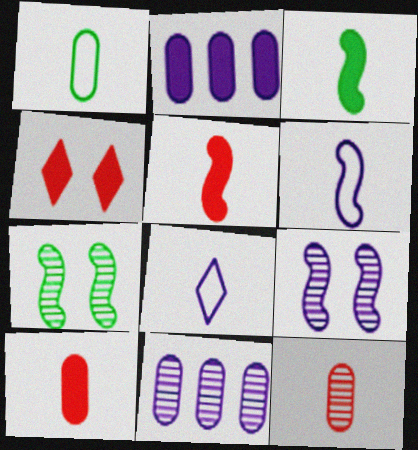[[2, 3, 4], 
[2, 8, 9], 
[3, 8, 12]]